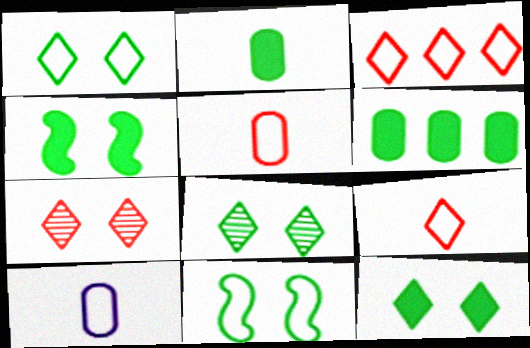[[1, 8, 12], 
[3, 10, 11]]